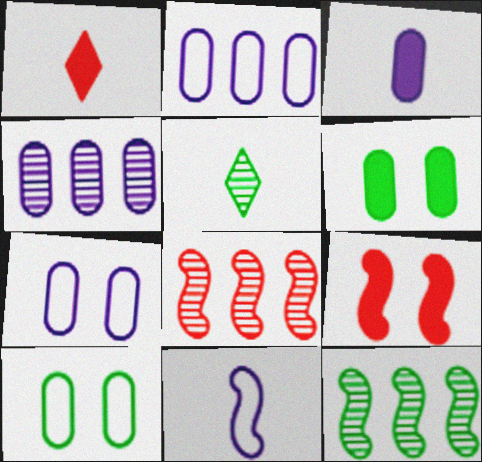[[1, 7, 12], 
[2, 5, 9], 
[3, 4, 7], 
[9, 11, 12]]